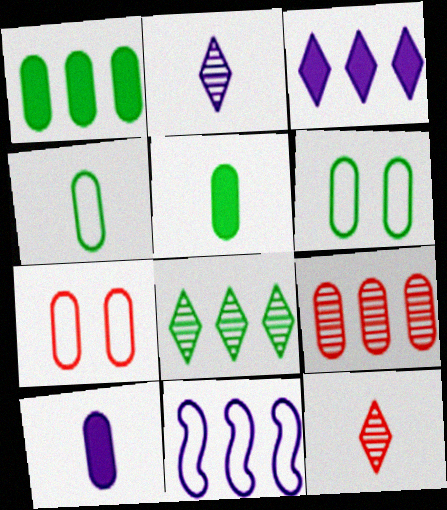[[6, 9, 10]]